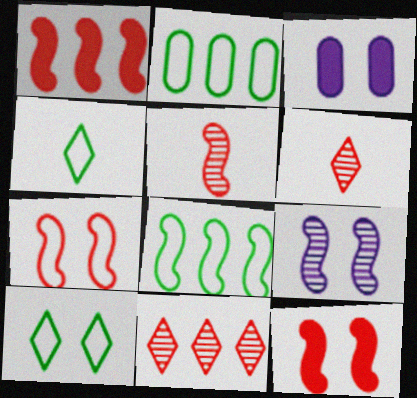[[1, 5, 7], 
[3, 6, 8]]